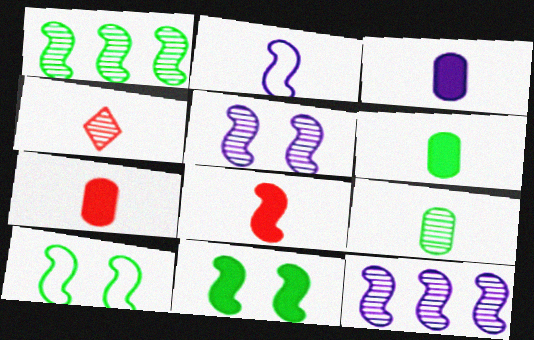[[2, 4, 6], 
[3, 6, 7], 
[8, 10, 12]]